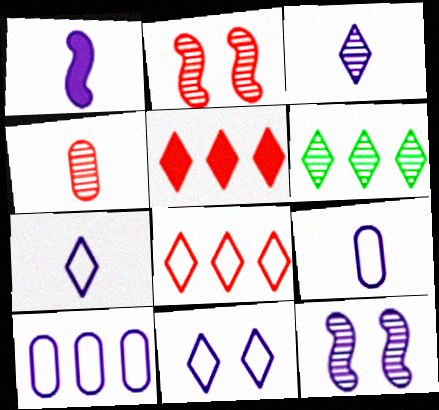[[1, 3, 9], 
[4, 6, 12]]